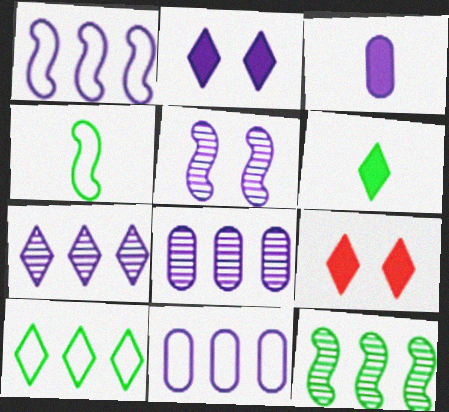[[4, 8, 9]]